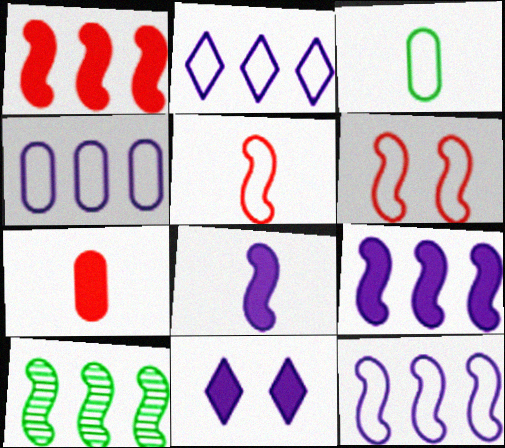[[1, 10, 12], 
[2, 3, 6], 
[2, 4, 12], 
[6, 8, 10]]